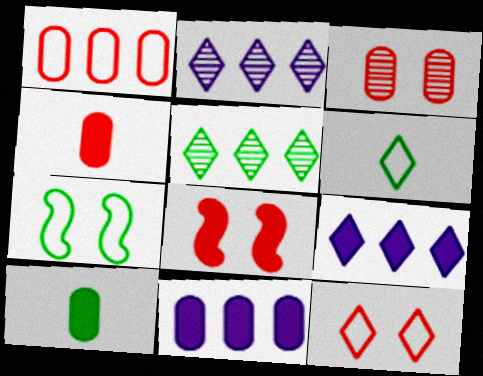[[1, 3, 4], 
[2, 4, 7], 
[3, 8, 12], 
[5, 7, 10], 
[8, 9, 10]]